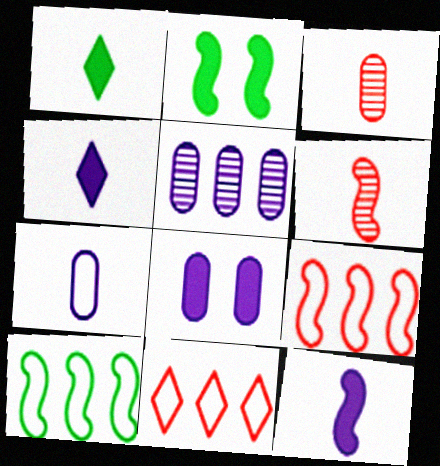[[1, 6, 7], 
[5, 7, 8]]